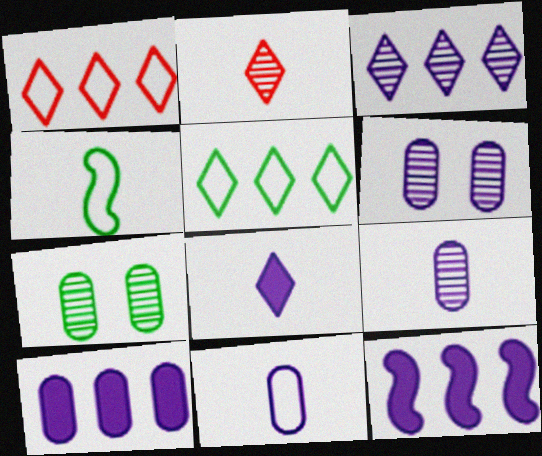[[6, 10, 11]]